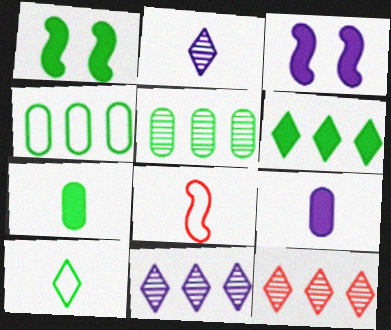[[1, 5, 10], 
[1, 6, 7], 
[2, 7, 8]]